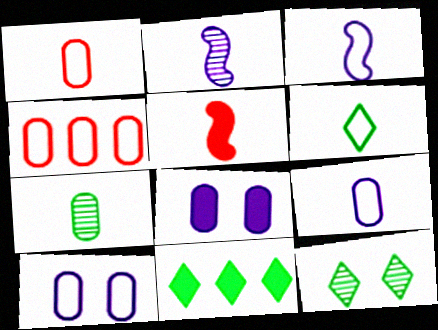[[1, 3, 6], 
[4, 7, 8], 
[5, 8, 11], 
[6, 11, 12]]